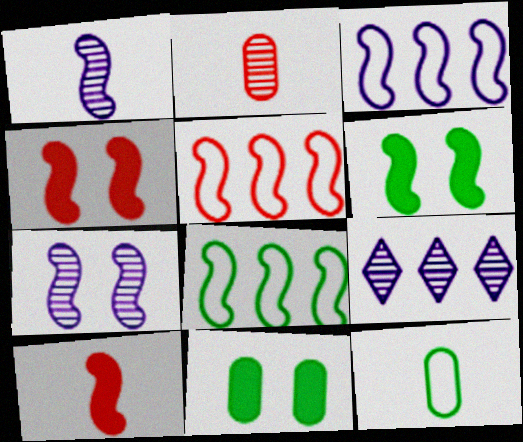[[1, 4, 8], 
[1, 5, 6], 
[3, 5, 8], 
[4, 9, 12], 
[7, 8, 10]]